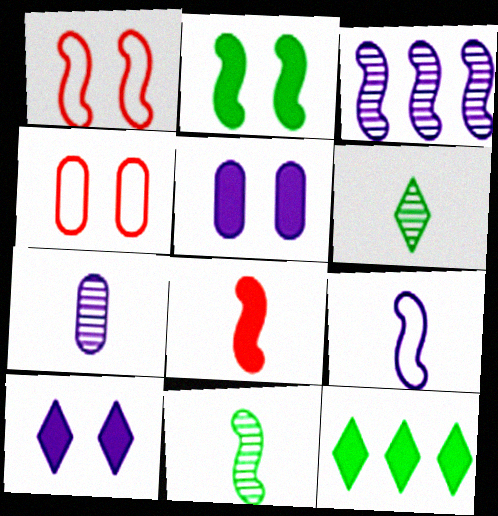[[1, 7, 12], 
[5, 8, 12], 
[8, 9, 11]]